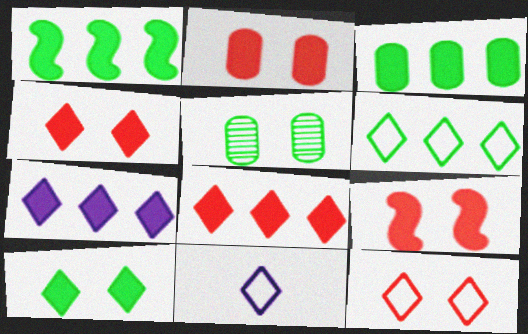[[2, 4, 9], 
[6, 11, 12]]